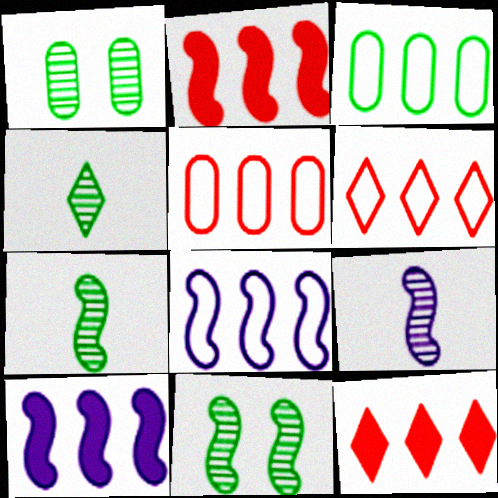[[3, 6, 8]]